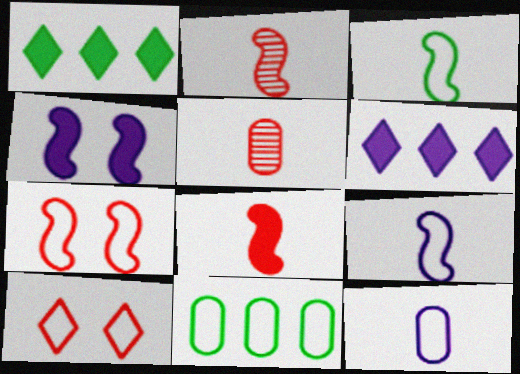[[9, 10, 11]]